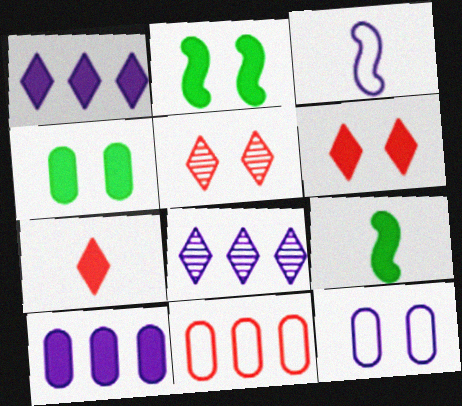[[2, 5, 12], 
[2, 7, 10], 
[6, 9, 10]]